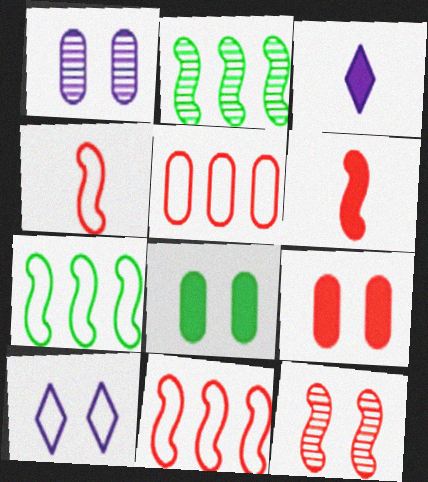[[6, 11, 12], 
[8, 10, 12]]